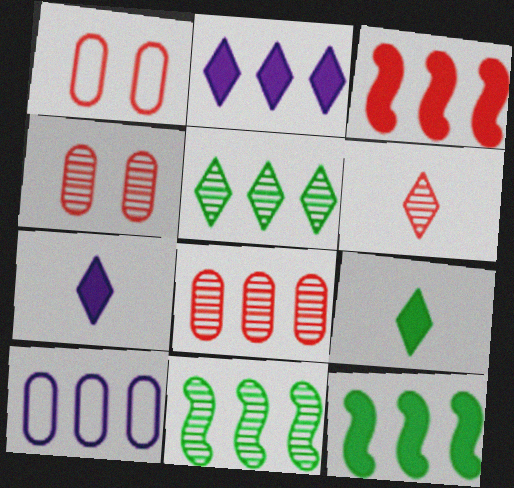[[1, 3, 6], 
[1, 7, 11], 
[3, 5, 10]]